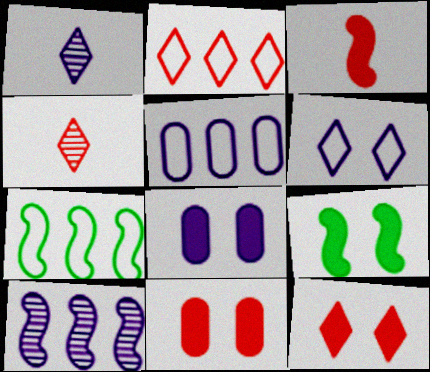[[1, 7, 11], 
[2, 4, 12], 
[2, 5, 7], 
[4, 5, 9], 
[4, 7, 8], 
[8, 9, 12]]